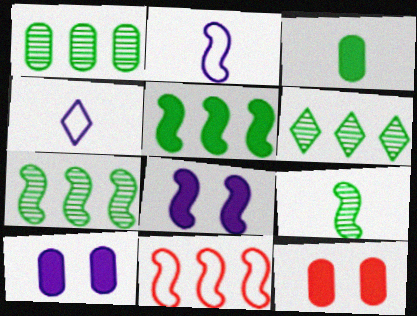[[1, 6, 7], 
[2, 6, 12], 
[4, 7, 12], 
[8, 9, 11]]